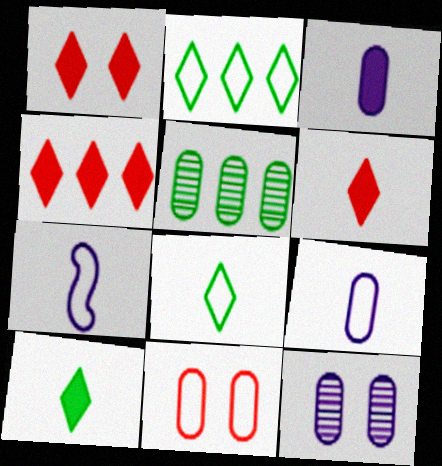[[1, 4, 6], 
[1, 5, 7], 
[2, 7, 11], 
[3, 5, 11]]